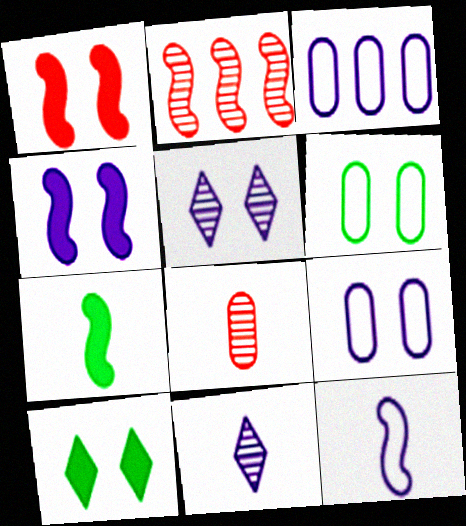[[1, 5, 6], 
[3, 4, 11], 
[4, 5, 9]]